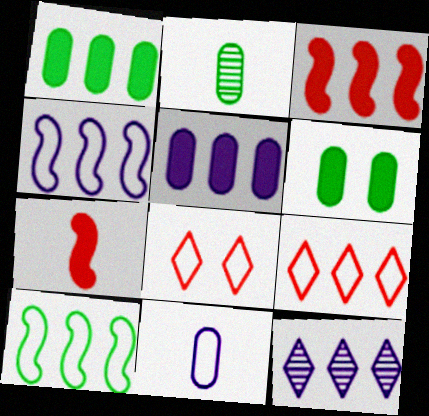[[4, 5, 12], 
[8, 10, 11]]